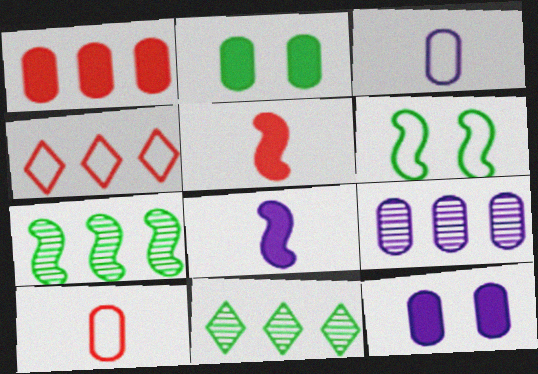[[2, 9, 10], 
[3, 4, 6], 
[3, 9, 12]]